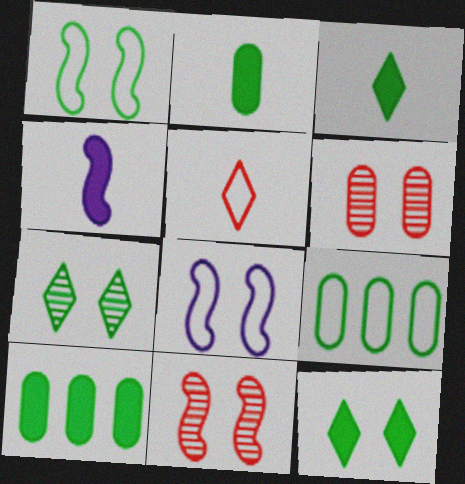[[5, 8, 9], 
[6, 8, 12]]